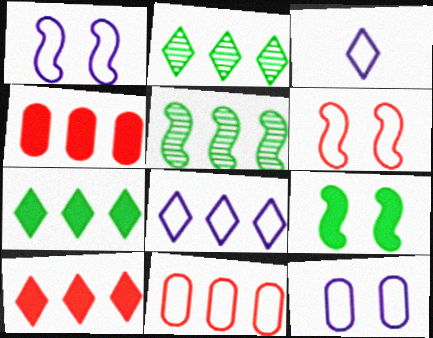[[2, 8, 10], 
[4, 5, 8]]